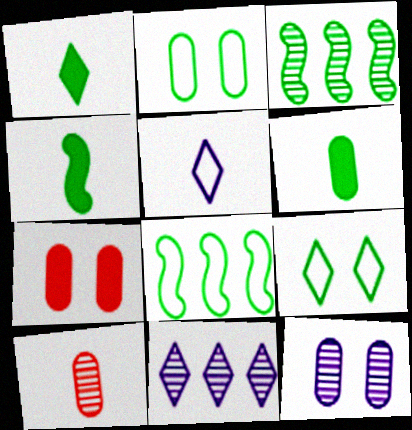[[1, 2, 3], 
[1, 4, 6], 
[2, 7, 12], 
[3, 5, 7], 
[3, 6, 9], 
[4, 5, 10]]